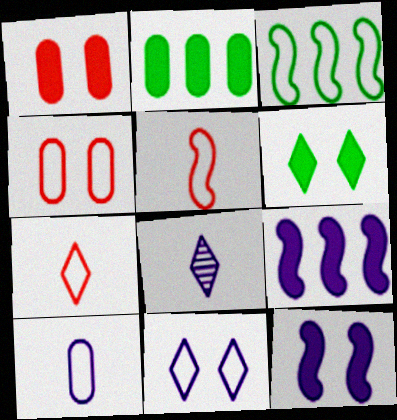[[1, 3, 8], 
[1, 6, 12]]